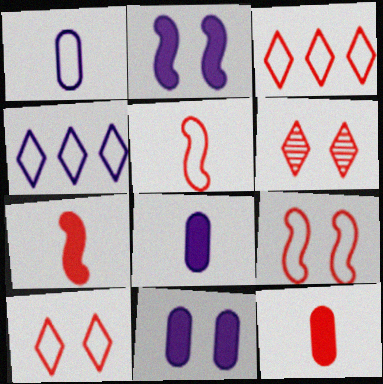[]